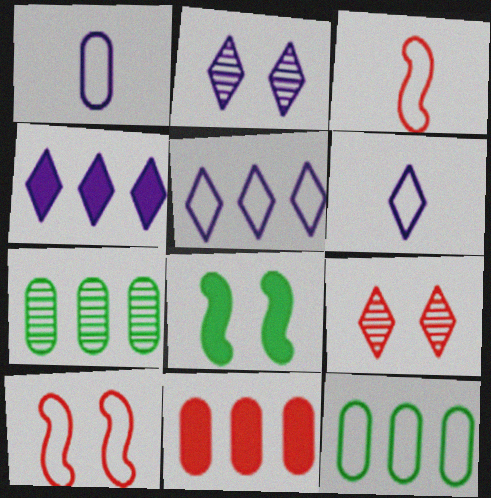[[2, 4, 6], 
[3, 9, 11], 
[6, 10, 12]]